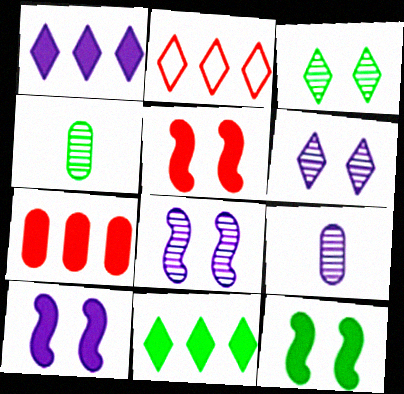[[2, 4, 10], 
[2, 9, 12], 
[5, 10, 12]]